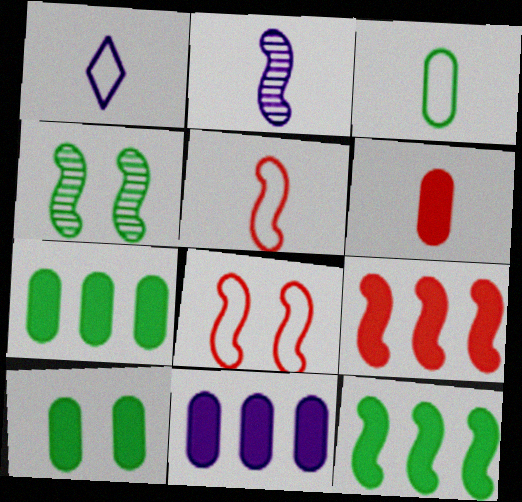[[1, 3, 5], 
[2, 8, 12], 
[6, 10, 11]]